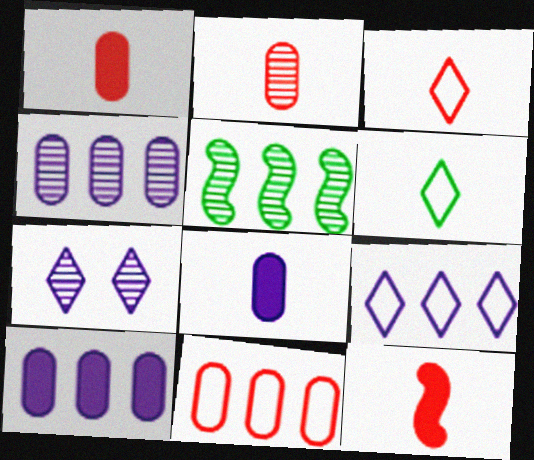[[2, 3, 12], 
[2, 5, 7]]